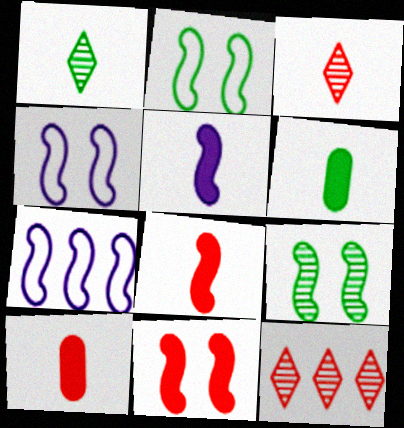[[4, 6, 12], 
[4, 9, 11], 
[7, 8, 9]]